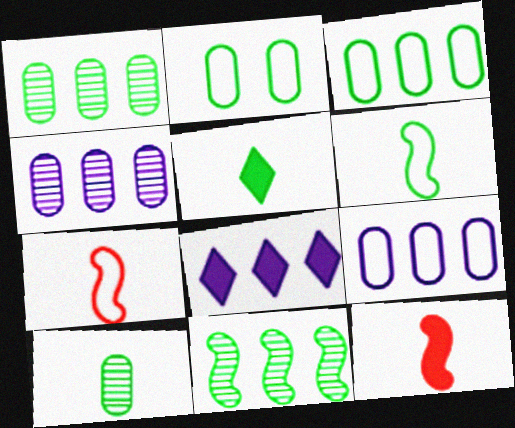[[2, 5, 11], 
[5, 6, 10]]